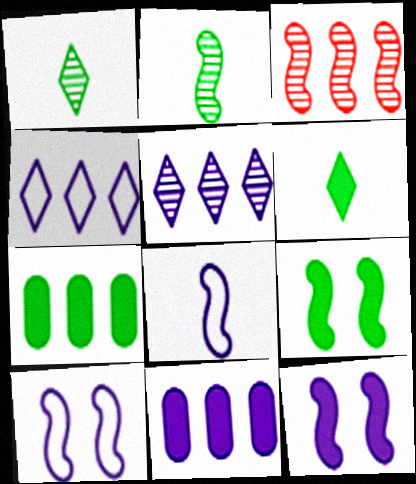[[3, 4, 7], 
[3, 8, 9], 
[6, 7, 9]]